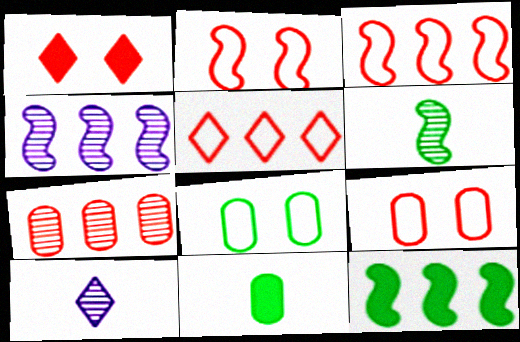[[3, 4, 12], 
[9, 10, 12]]